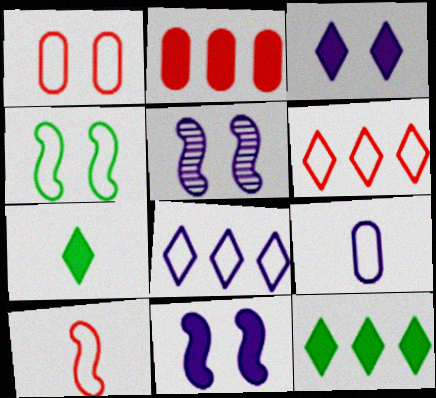[[1, 6, 10], 
[2, 7, 11], 
[4, 6, 9]]